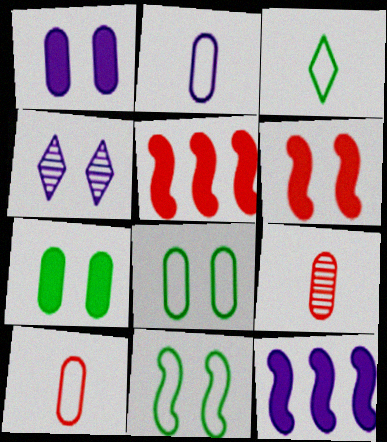[[2, 4, 12], 
[4, 6, 8]]